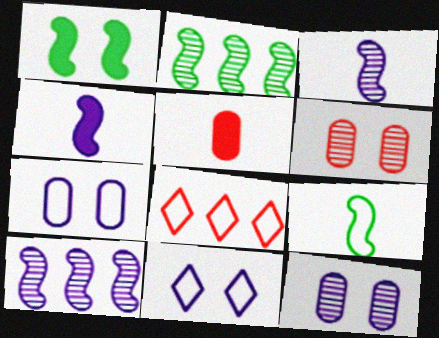[[1, 2, 9], 
[1, 6, 11], 
[2, 5, 11], 
[7, 8, 9]]